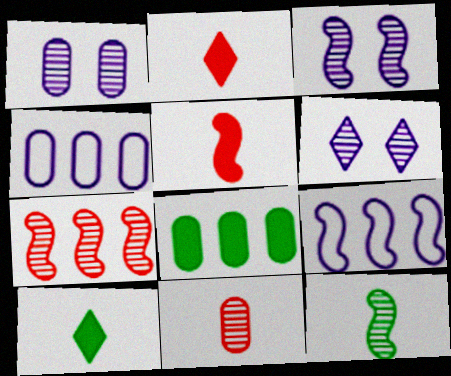[[1, 3, 6], 
[3, 7, 12]]